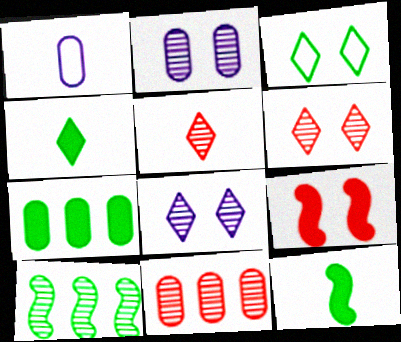[[1, 5, 12], 
[2, 3, 9], 
[2, 5, 10]]